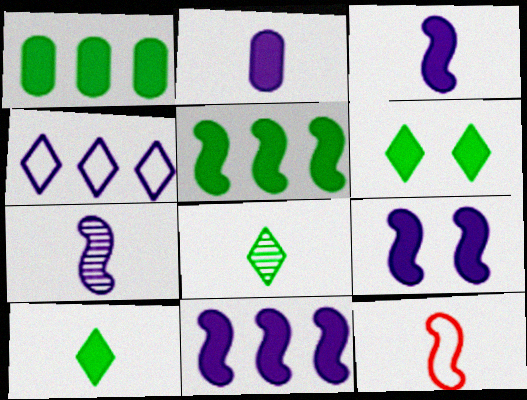[[2, 8, 12], 
[3, 9, 11]]